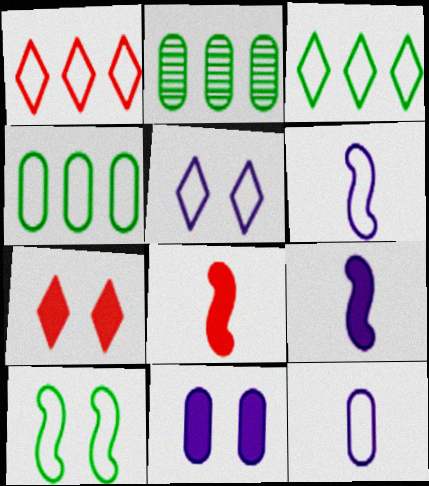[[1, 10, 12], 
[2, 5, 8], 
[2, 6, 7]]